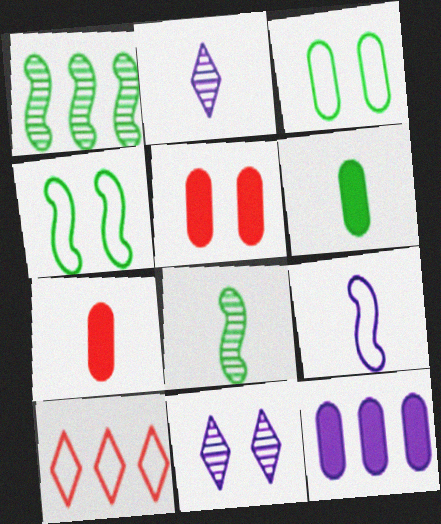[[1, 10, 12], 
[3, 9, 10], 
[4, 5, 11], 
[5, 6, 12], 
[9, 11, 12]]